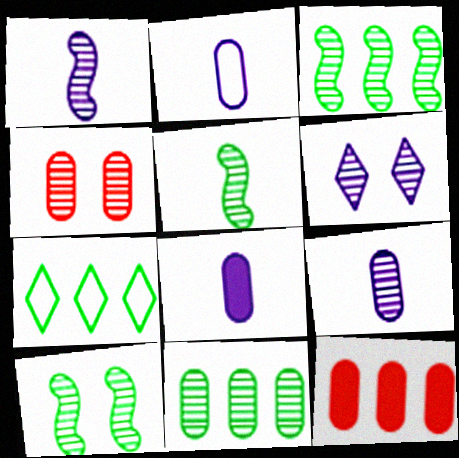[[2, 8, 9], 
[3, 5, 10], 
[4, 6, 10], 
[4, 9, 11]]